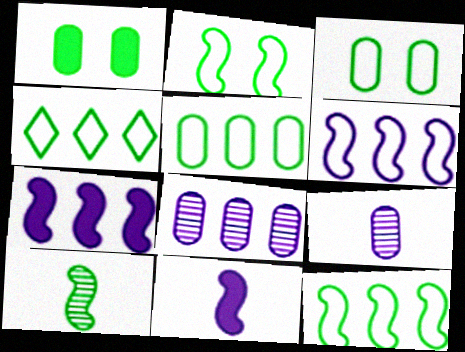[[1, 4, 10], 
[4, 5, 12]]